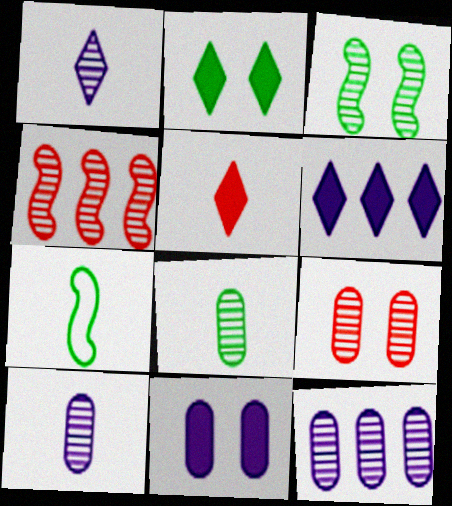[[2, 5, 6], 
[5, 7, 10], 
[6, 7, 9], 
[8, 9, 12]]